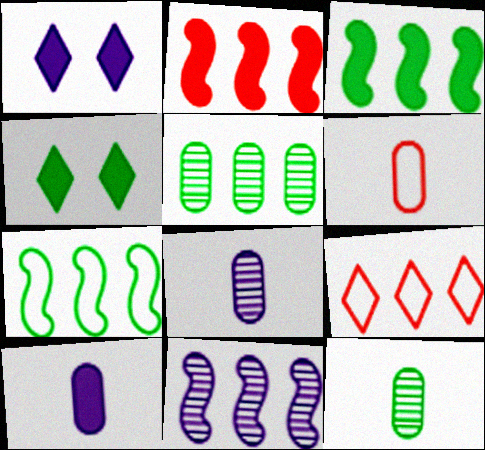[[2, 4, 10], 
[2, 7, 11], 
[4, 6, 11], 
[4, 7, 12], 
[6, 10, 12]]